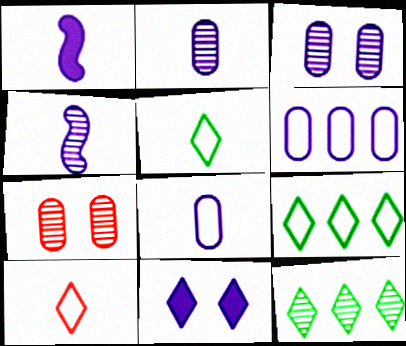[[1, 7, 9], 
[4, 6, 11], 
[4, 7, 12], 
[10, 11, 12]]